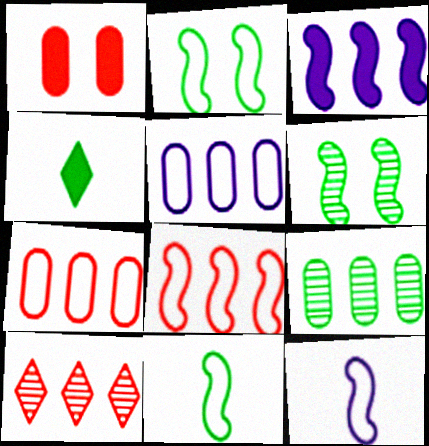[[1, 3, 4], 
[2, 4, 9], 
[2, 8, 12]]